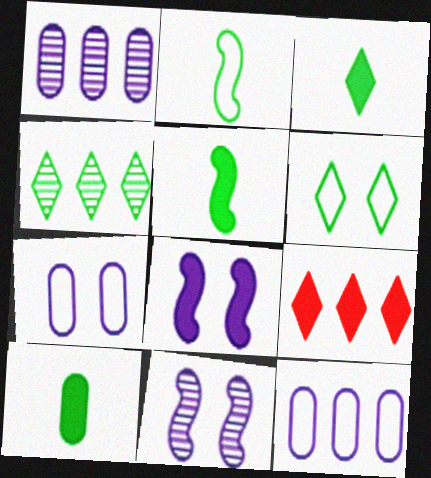[[3, 4, 6], 
[3, 5, 10], 
[8, 9, 10]]